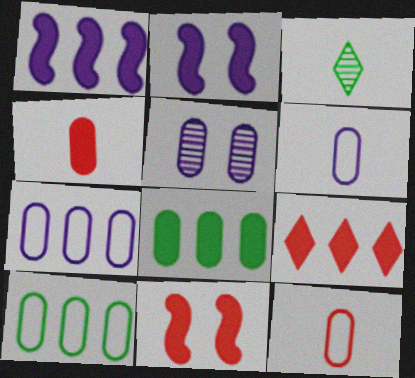[[1, 8, 9], 
[3, 7, 11], 
[4, 5, 10], 
[4, 9, 11], 
[5, 8, 12]]